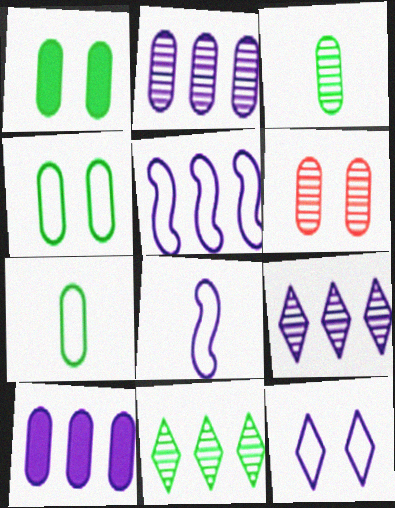[[2, 3, 6], 
[5, 9, 10], 
[6, 7, 10]]